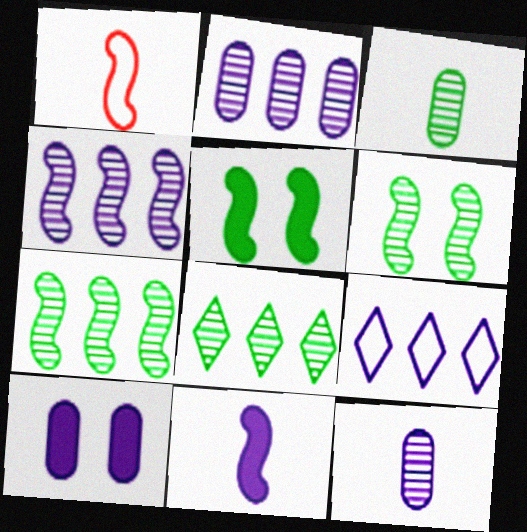[[1, 4, 5], 
[1, 8, 10], 
[3, 6, 8]]